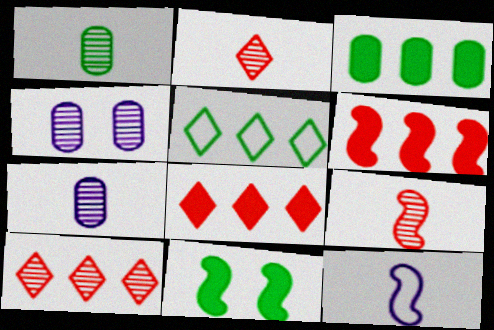[[1, 5, 11]]